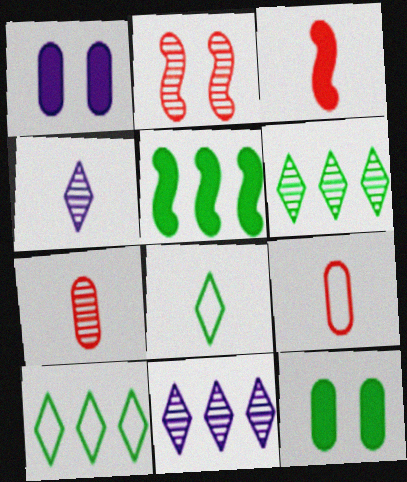[]